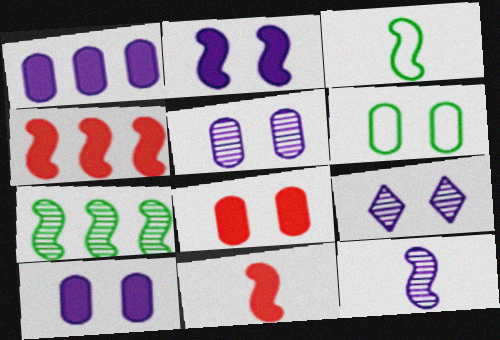[[3, 11, 12], 
[5, 6, 8]]